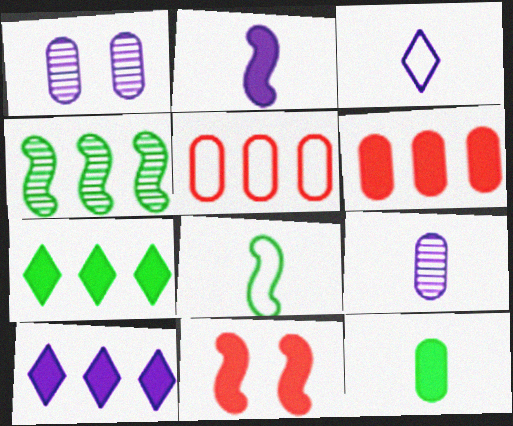[[1, 5, 12], 
[2, 3, 9], 
[4, 5, 10], 
[10, 11, 12]]